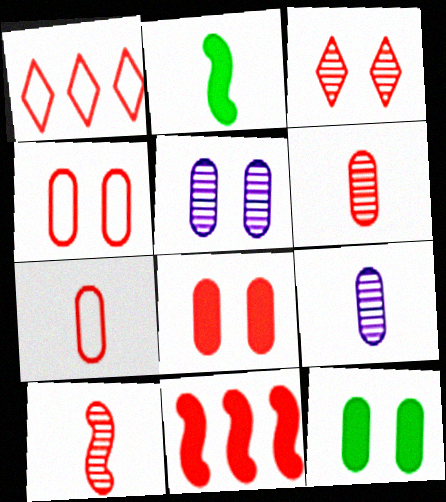[[1, 2, 5], 
[1, 8, 10], 
[3, 7, 11], 
[4, 5, 12]]